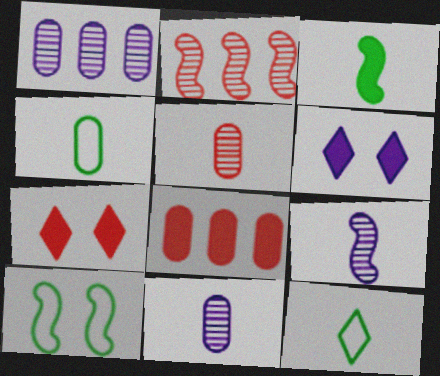[[2, 4, 6], 
[3, 6, 8]]